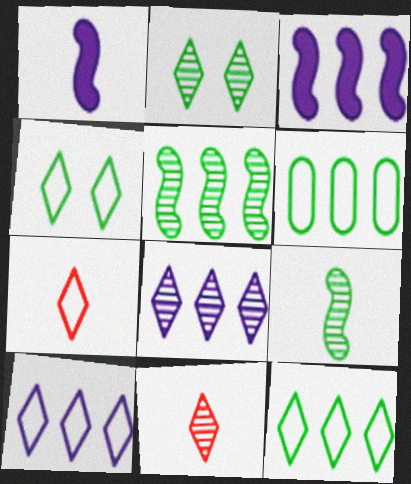[[2, 8, 11], 
[4, 7, 10]]